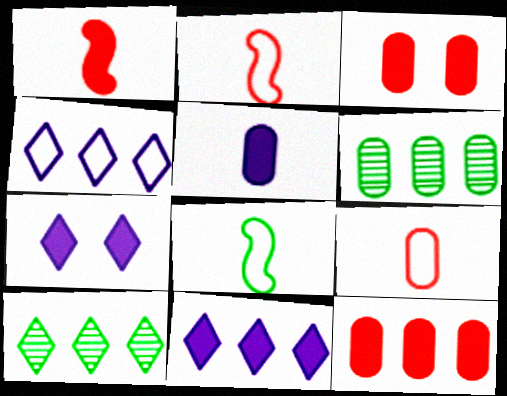[[2, 6, 7]]